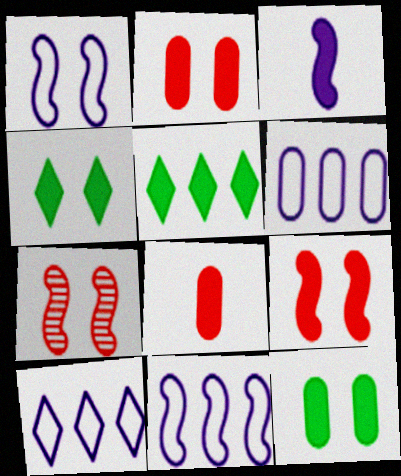[[2, 3, 5], 
[6, 10, 11]]